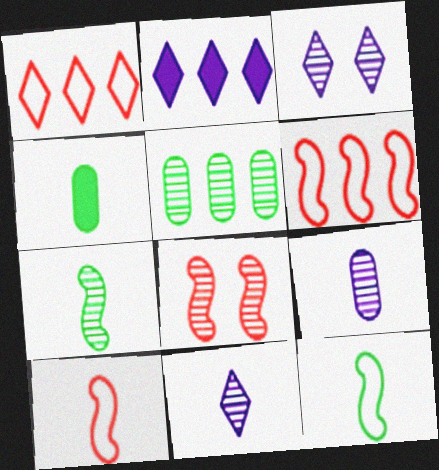[[2, 5, 6], 
[3, 4, 6], 
[4, 10, 11], 
[5, 8, 11]]